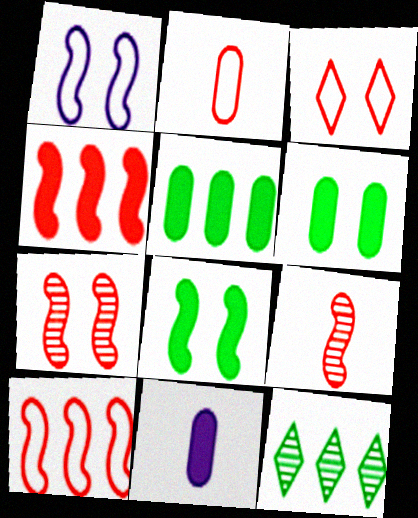[[1, 7, 8], 
[2, 3, 10]]